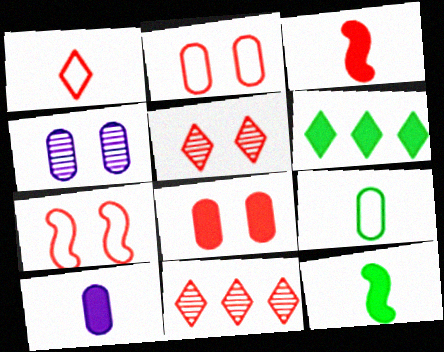[[2, 3, 11], 
[5, 7, 8]]